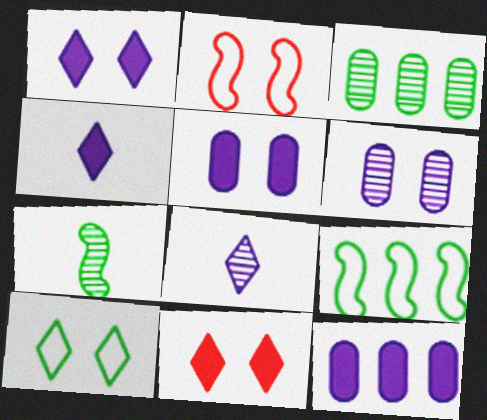[[2, 3, 4]]